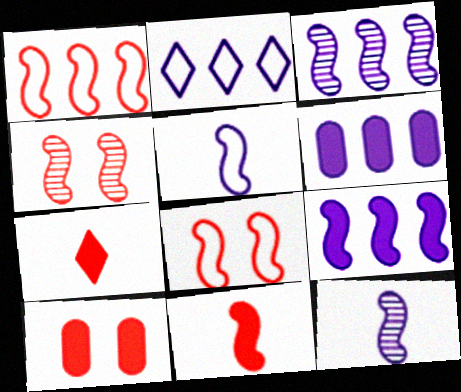[[1, 4, 11], 
[2, 3, 6]]